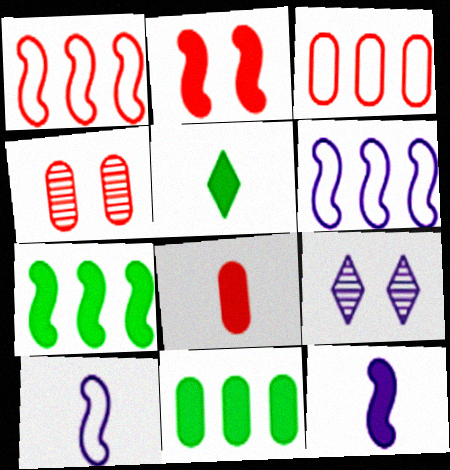[[2, 7, 12], 
[3, 4, 8], 
[4, 5, 6], 
[5, 8, 12]]